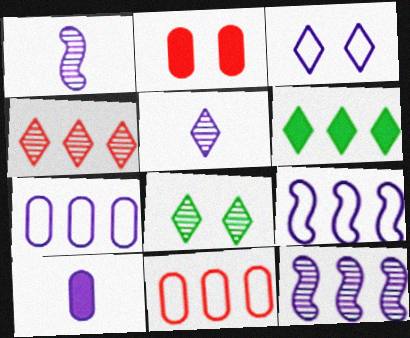[[3, 10, 12], 
[4, 5, 8], 
[6, 11, 12]]